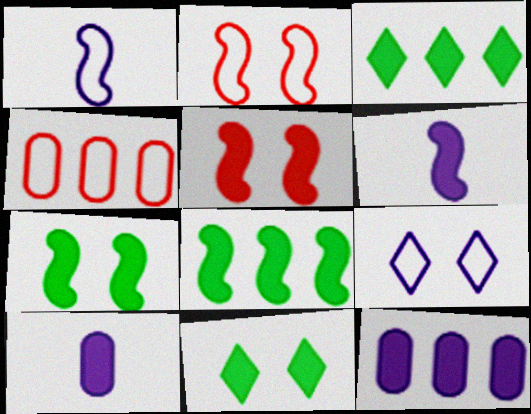[[3, 5, 10], 
[5, 6, 8]]